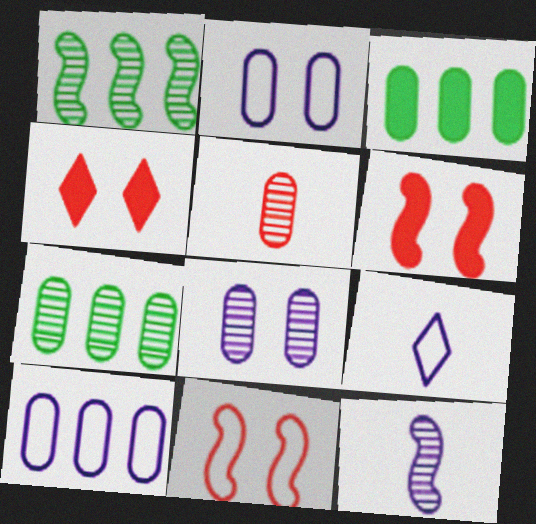[[2, 3, 5], 
[5, 7, 8], 
[6, 7, 9]]